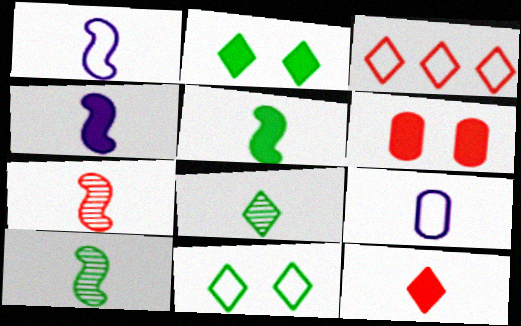[[1, 5, 7], 
[3, 6, 7], 
[9, 10, 12]]